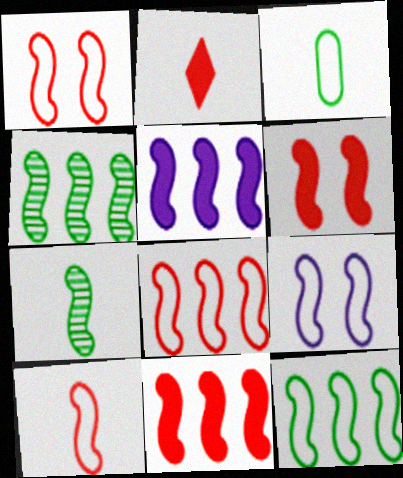[[1, 5, 7], 
[1, 8, 10], 
[4, 5, 8], 
[7, 9, 11], 
[9, 10, 12]]